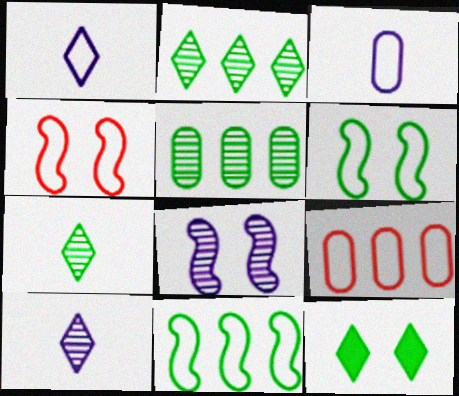[[1, 6, 9]]